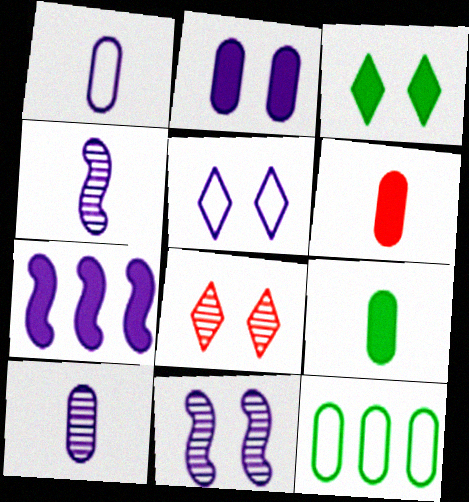[[2, 5, 11], 
[3, 5, 8], 
[3, 6, 7], 
[5, 7, 10]]